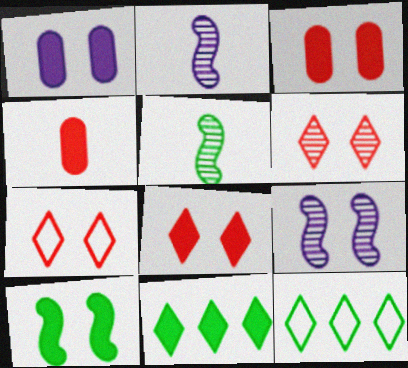[[1, 8, 10], 
[2, 3, 12], 
[4, 9, 12], 
[6, 7, 8]]